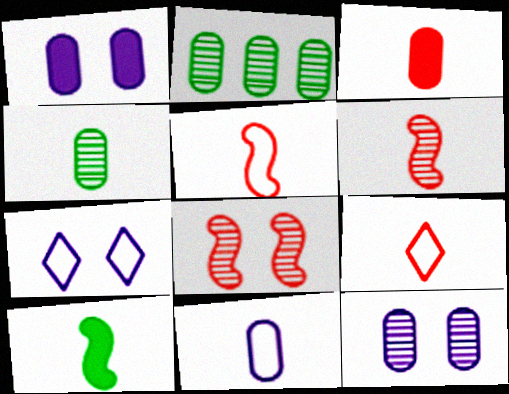[[3, 4, 11], 
[3, 6, 9]]